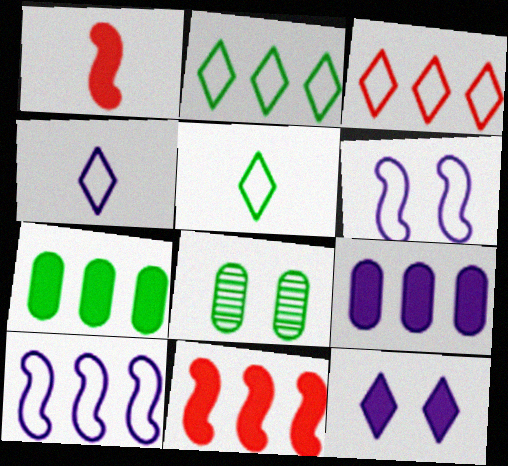[[1, 7, 12], 
[4, 8, 11]]